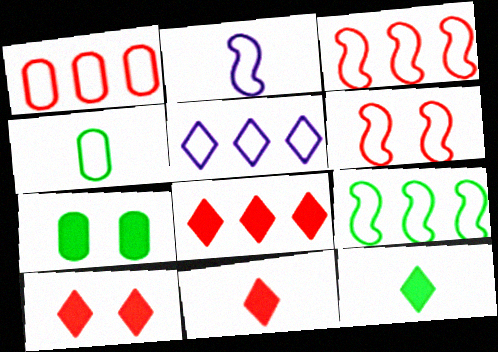[[1, 5, 9], 
[2, 6, 9], 
[4, 5, 6], 
[8, 10, 11]]